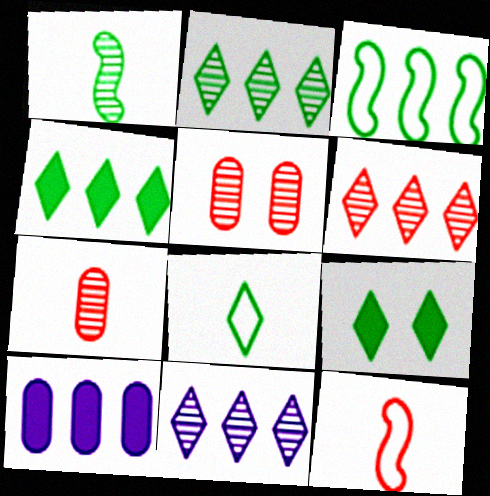[[1, 5, 11], 
[2, 6, 11], 
[2, 8, 9], 
[3, 6, 10]]